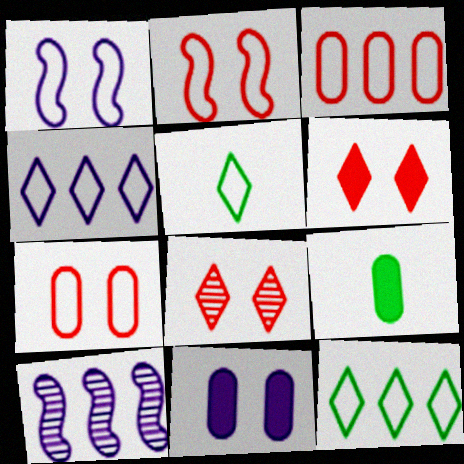[[1, 3, 5]]